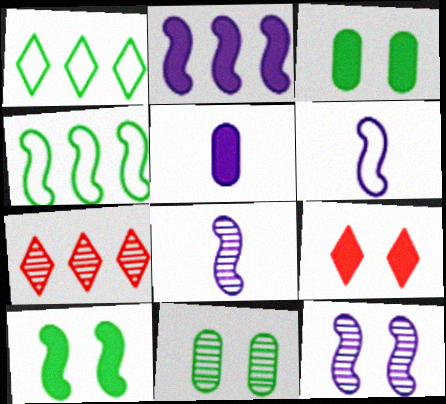[[2, 6, 12], 
[3, 6, 7], 
[7, 8, 11]]